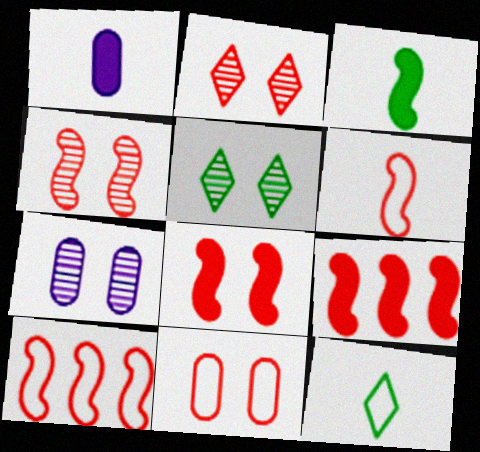[[1, 5, 10], 
[2, 8, 11], 
[4, 5, 7], 
[4, 6, 9], 
[7, 9, 12]]